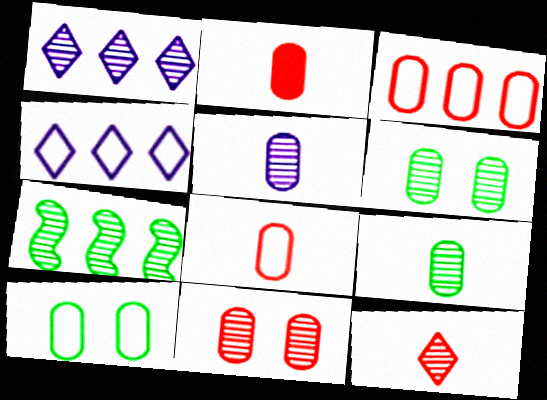[[2, 3, 11]]